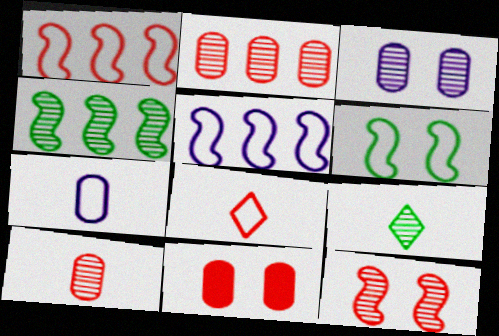[[5, 9, 11]]